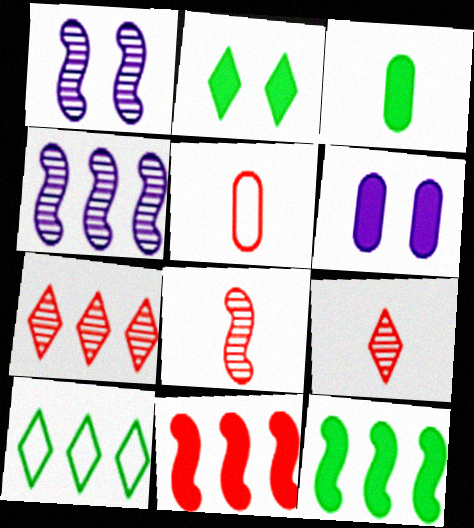[[2, 3, 12], 
[2, 4, 5], 
[6, 8, 10]]